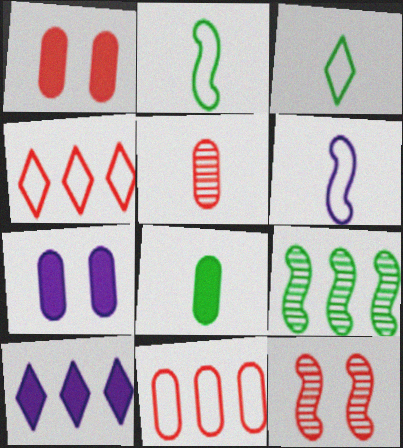[[1, 5, 11], 
[9, 10, 11]]